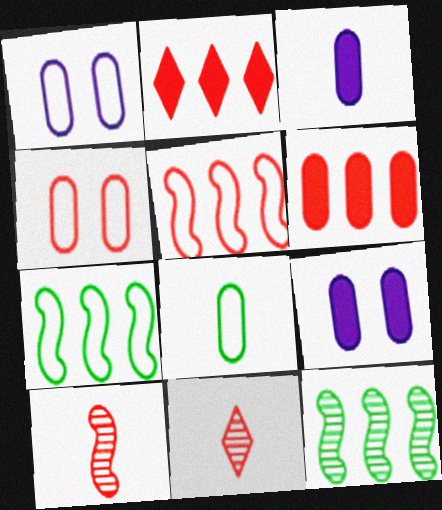[[2, 4, 10], 
[7, 9, 11]]